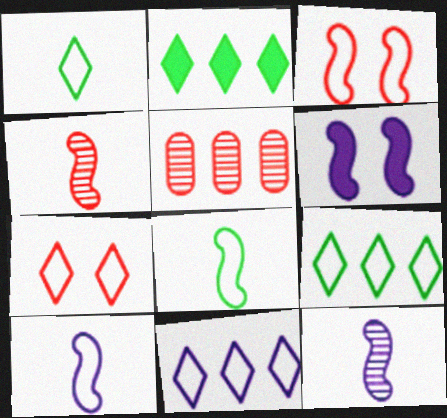[[1, 5, 6], 
[1, 7, 11]]